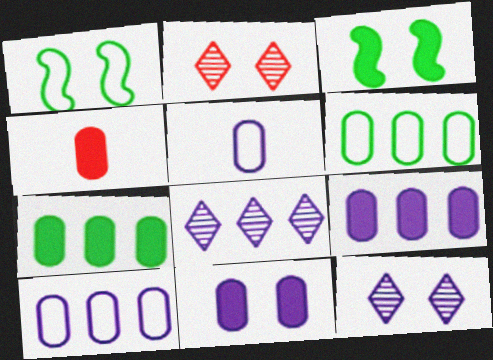[[1, 2, 11], 
[1, 4, 8], 
[4, 7, 11]]